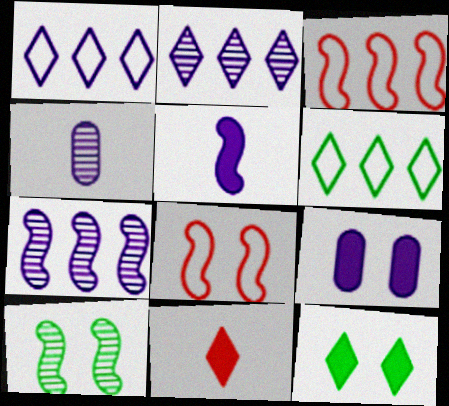[[3, 4, 12], 
[3, 5, 10]]